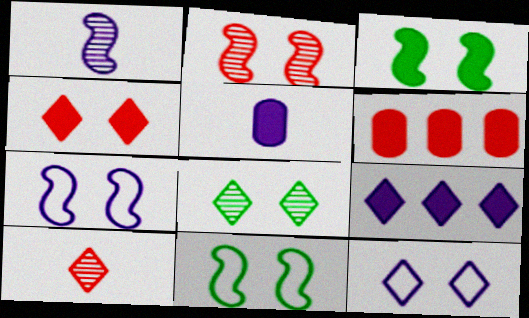[[2, 3, 7], 
[4, 8, 12]]